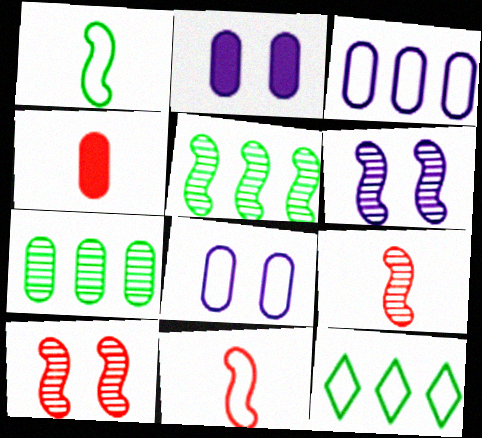[[2, 9, 12], 
[4, 6, 12], 
[4, 7, 8], 
[5, 6, 9], 
[8, 11, 12]]